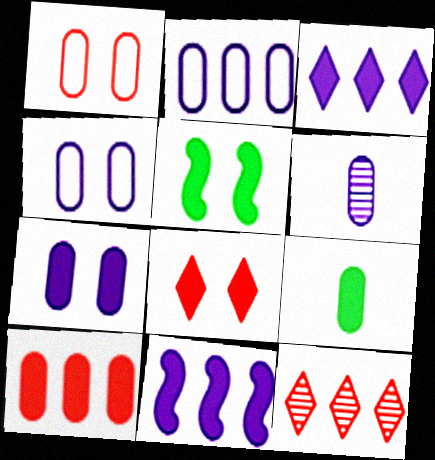[[2, 6, 7], 
[5, 7, 8], 
[7, 9, 10], 
[8, 9, 11]]